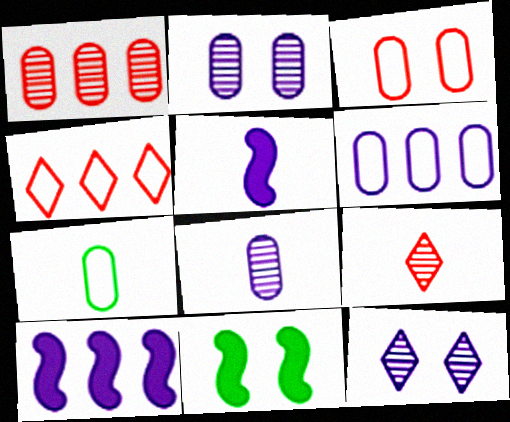[[3, 6, 7], 
[3, 11, 12], 
[4, 8, 11], 
[5, 6, 12], 
[5, 7, 9], 
[6, 9, 11]]